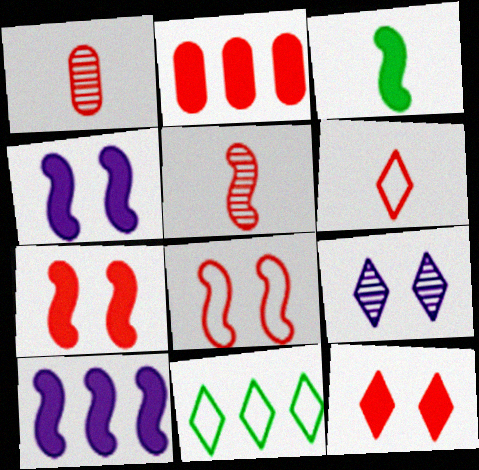[[1, 4, 11], 
[3, 7, 10]]